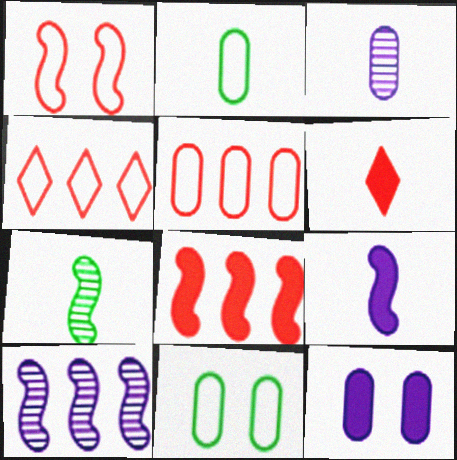[[4, 7, 12], 
[6, 10, 11]]